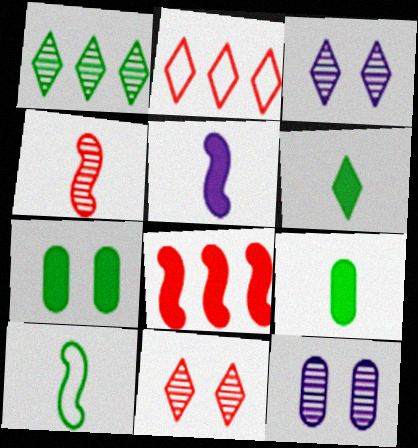[[1, 4, 12], 
[1, 7, 10], 
[2, 3, 6], 
[4, 5, 10]]